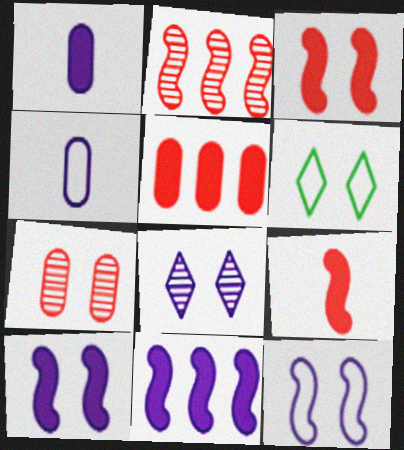[[1, 2, 6], 
[4, 8, 11], 
[6, 7, 10]]